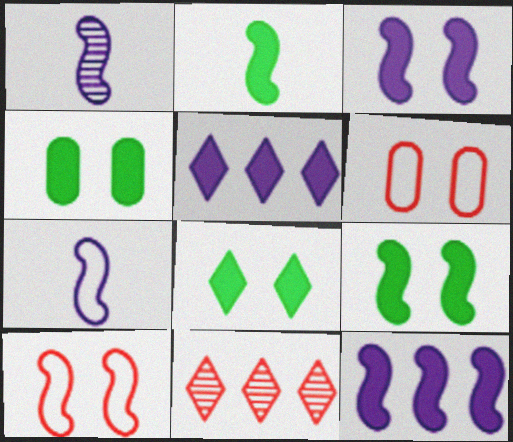[[4, 7, 11], 
[4, 8, 9]]